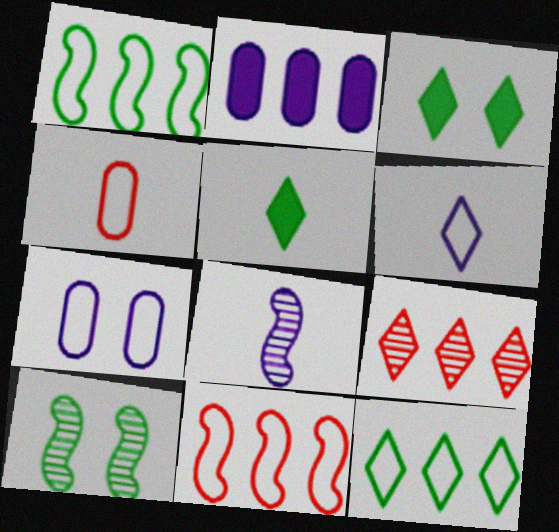[[1, 2, 9], 
[3, 6, 9], 
[4, 5, 8]]